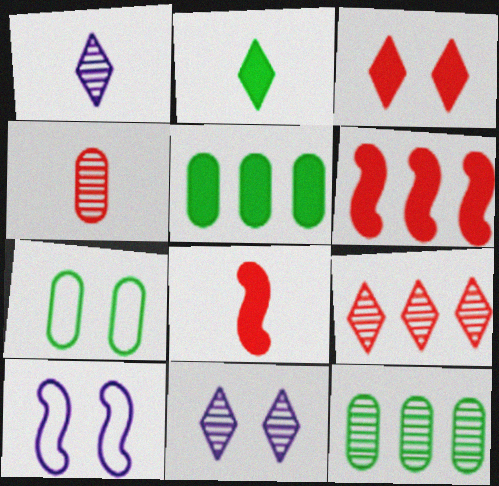[[1, 6, 7]]